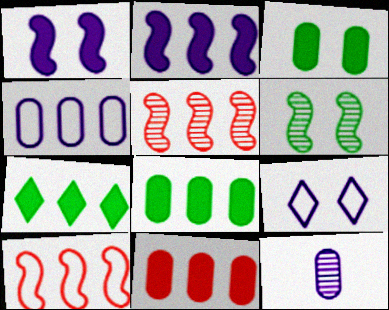[[2, 7, 11], 
[2, 9, 12], 
[4, 5, 7]]